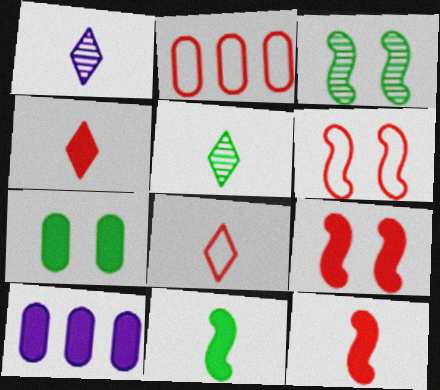[[2, 6, 8], 
[3, 8, 10], 
[5, 6, 10]]